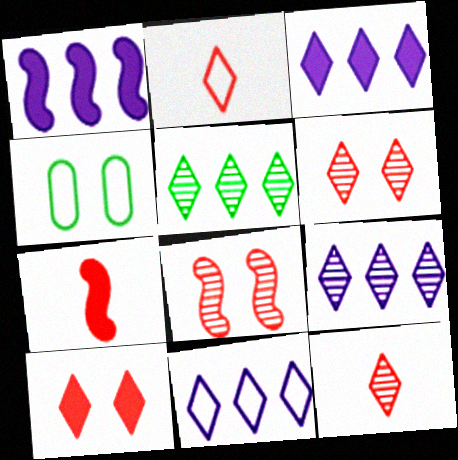[[1, 4, 12], 
[3, 9, 11], 
[4, 7, 9]]